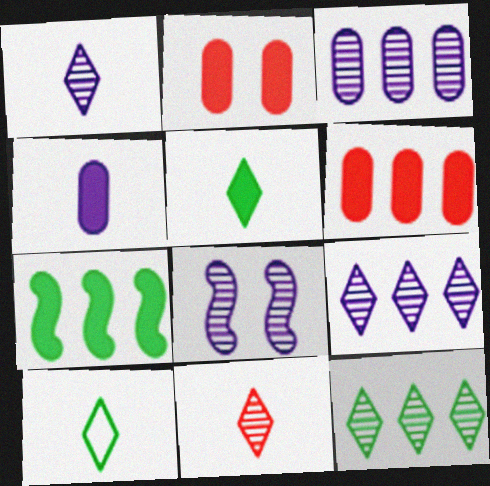[[1, 3, 8], 
[6, 8, 10]]